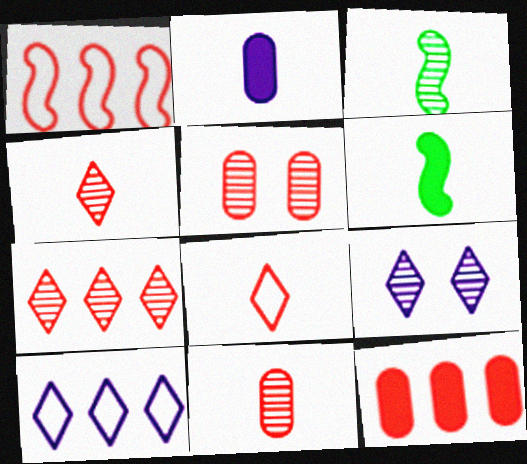[[1, 7, 12], 
[2, 3, 8], 
[5, 6, 10]]